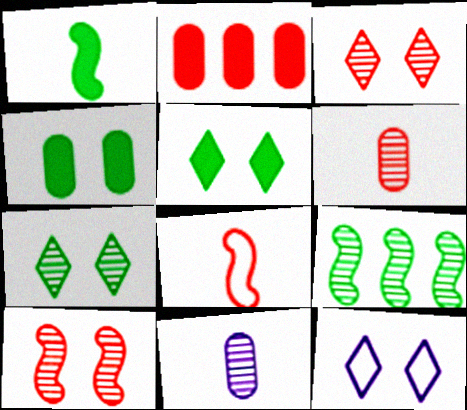[[2, 3, 8], 
[3, 5, 12], 
[3, 9, 11], 
[4, 10, 12]]